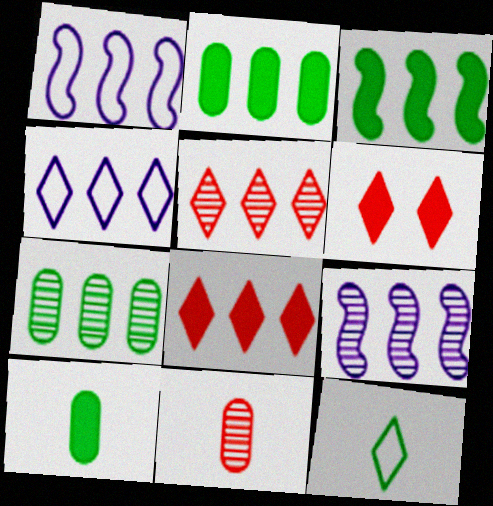[[1, 2, 5], 
[1, 7, 8], 
[5, 7, 9]]